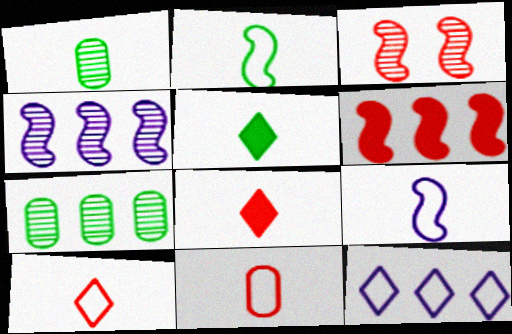[[1, 2, 5], 
[1, 8, 9], 
[6, 7, 12]]